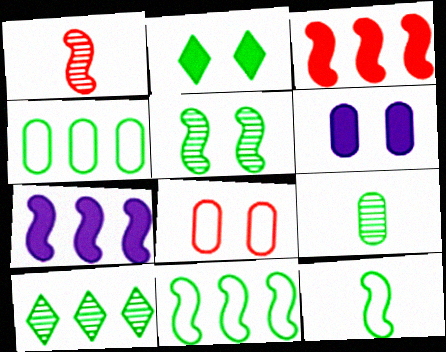[[2, 9, 11], 
[5, 9, 10]]